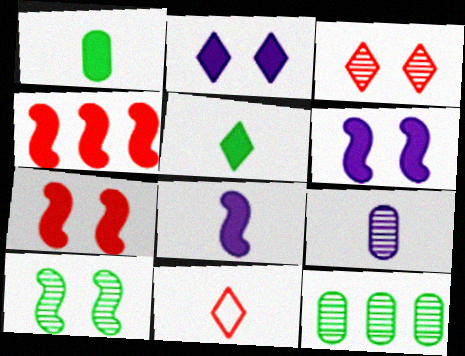[[1, 2, 4], 
[6, 11, 12]]